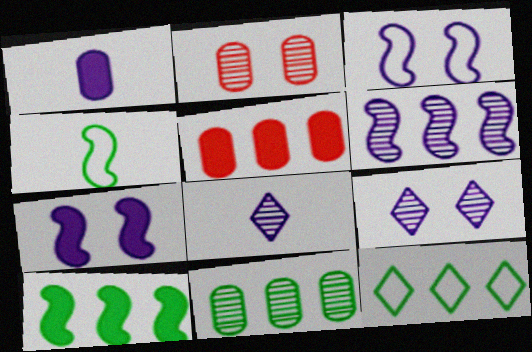[[4, 5, 9], 
[5, 6, 12], 
[10, 11, 12]]